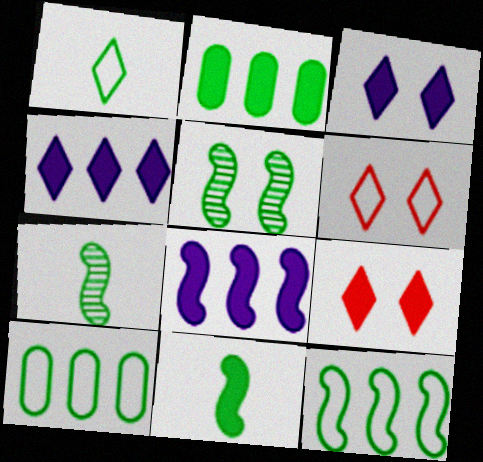[[1, 2, 5], 
[5, 11, 12]]